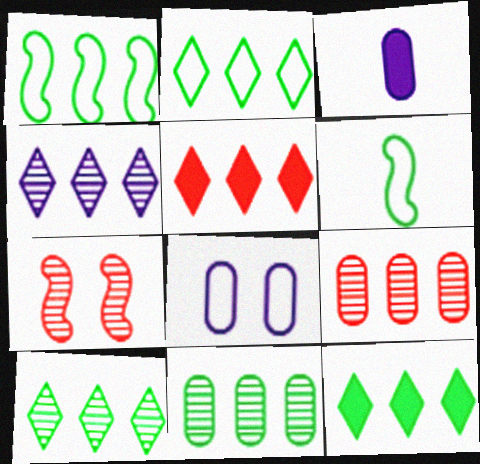[[1, 11, 12], 
[2, 3, 7], 
[2, 4, 5], 
[2, 10, 12]]